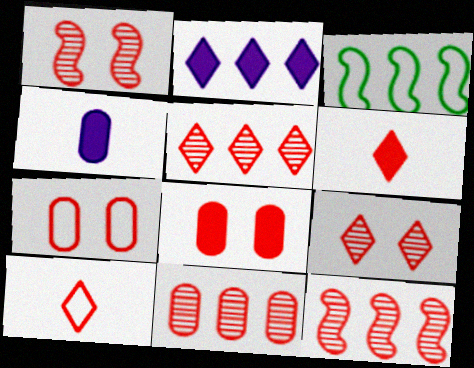[[2, 3, 11], 
[3, 4, 9], 
[5, 11, 12], 
[6, 7, 12], 
[8, 10, 12]]